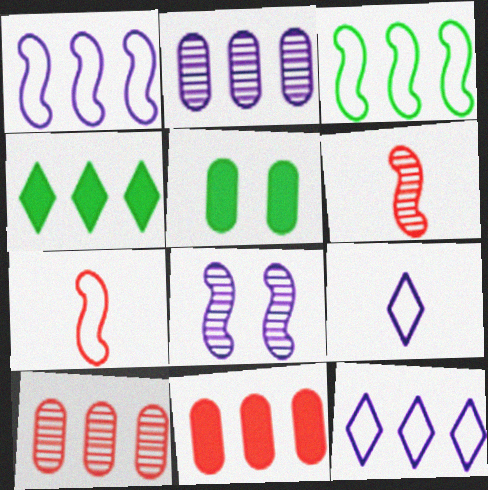[[1, 4, 10], 
[5, 6, 12]]